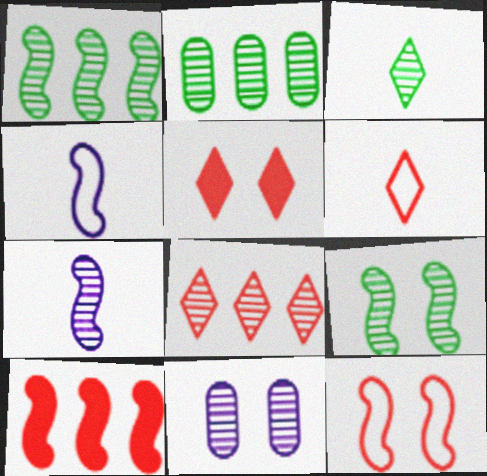[[2, 3, 9], 
[2, 4, 5], 
[4, 9, 10], 
[5, 6, 8]]